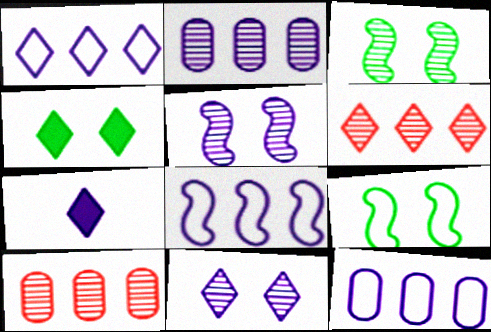[[1, 7, 11], 
[1, 8, 12], 
[5, 7, 12], 
[7, 9, 10]]